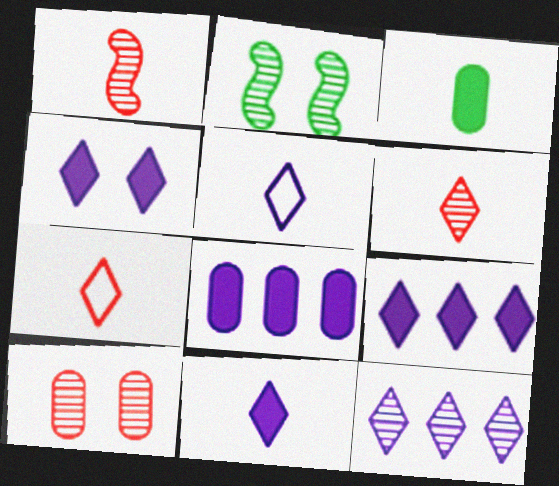[[1, 3, 5], 
[2, 7, 8], 
[4, 5, 12], 
[4, 9, 11]]